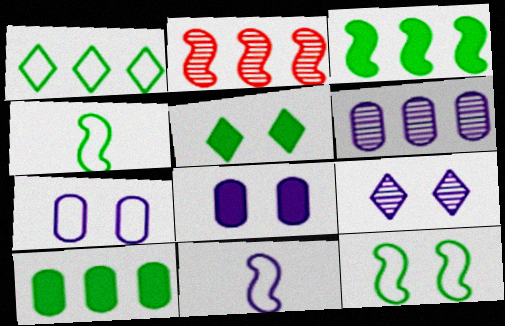[]